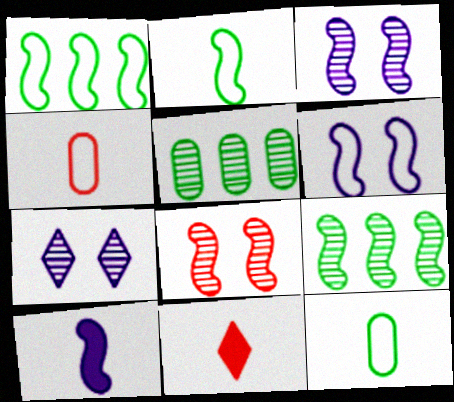[[1, 8, 10], 
[5, 6, 11]]